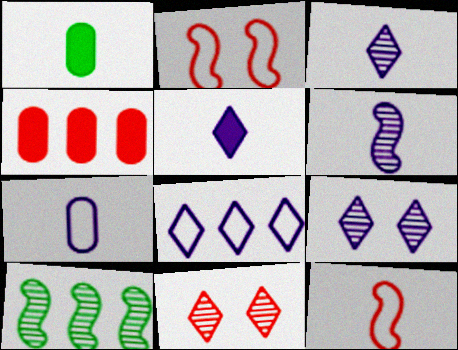[[1, 3, 12], 
[4, 8, 10], 
[4, 11, 12], 
[5, 6, 7], 
[5, 8, 9]]